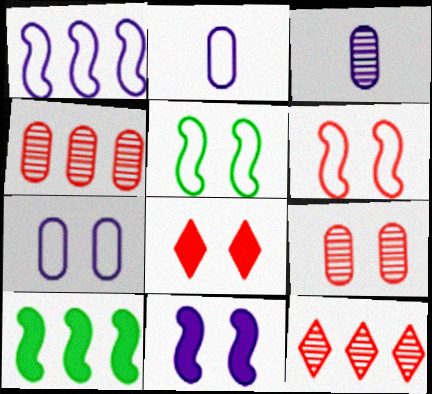[[6, 8, 9]]